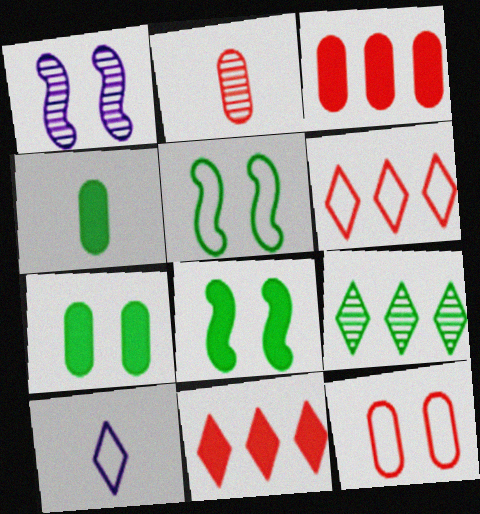[[1, 2, 9], 
[1, 4, 6], 
[2, 3, 12], 
[4, 5, 9]]